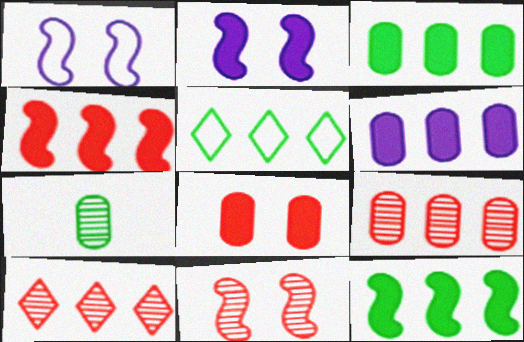[]